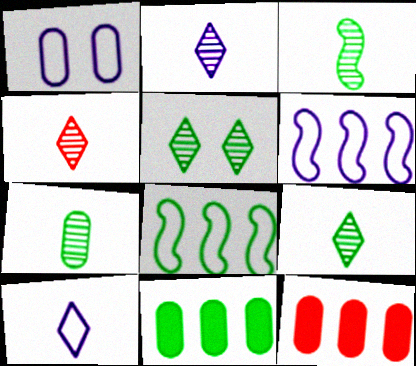[[1, 6, 10], 
[1, 7, 12], 
[2, 4, 9], 
[3, 7, 9]]